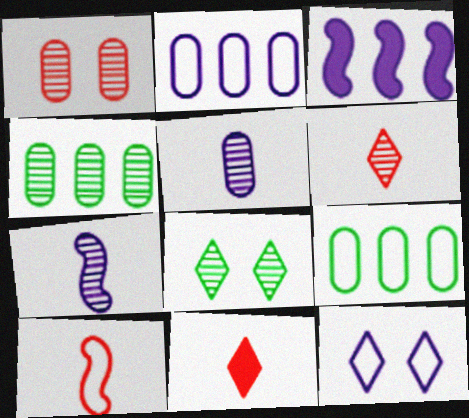[[1, 4, 5], 
[3, 5, 12], 
[9, 10, 12]]